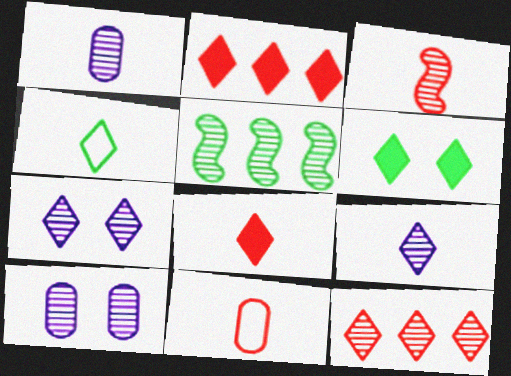[[2, 4, 7], 
[3, 8, 11], 
[4, 8, 9]]